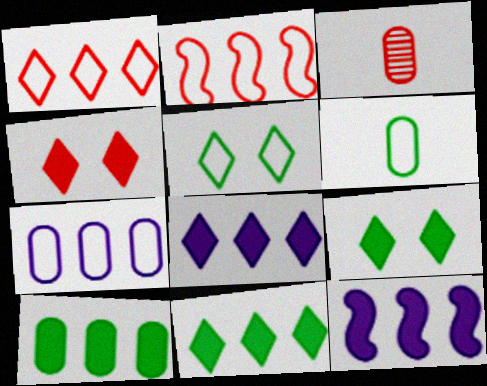[[2, 3, 4], 
[3, 5, 12]]